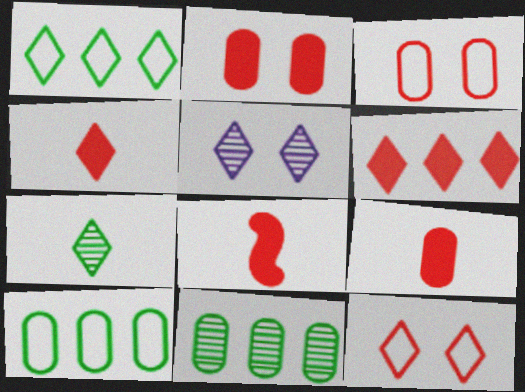[[1, 4, 5], 
[2, 6, 8], 
[4, 8, 9], 
[5, 8, 10]]